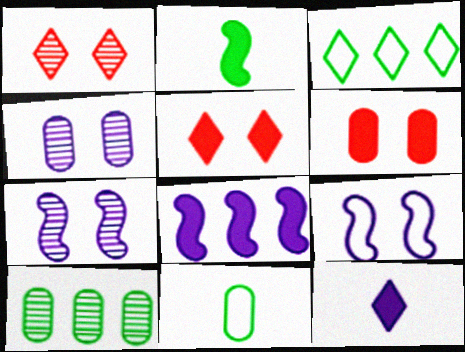[[1, 3, 12], 
[1, 8, 11]]